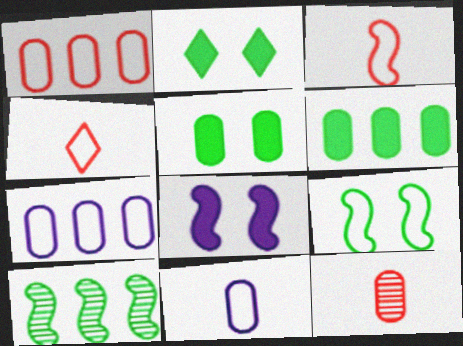[[3, 8, 10], 
[4, 7, 9], 
[5, 7, 12]]